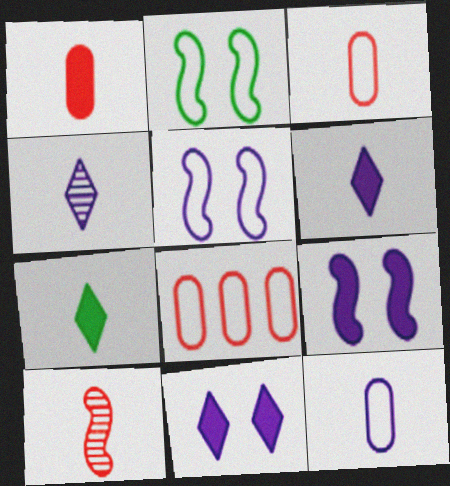[[7, 10, 12]]